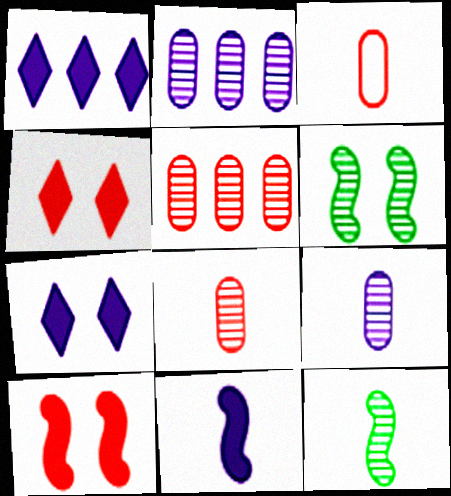[[1, 3, 6]]